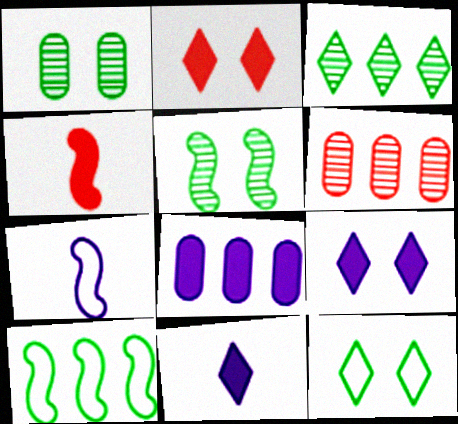[]